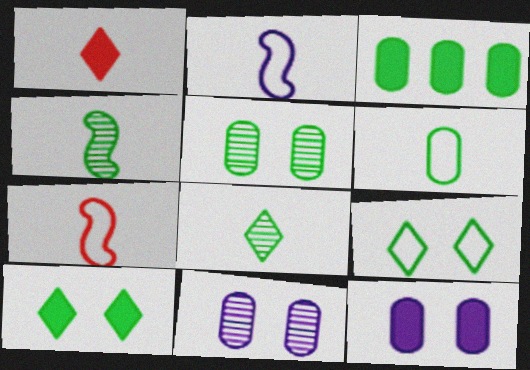[[3, 4, 9], 
[3, 5, 6]]